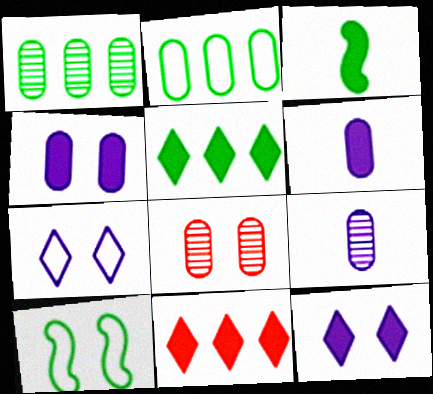[[1, 8, 9], 
[2, 6, 8], 
[3, 4, 11], 
[8, 10, 12], 
[9, 10, 11]]